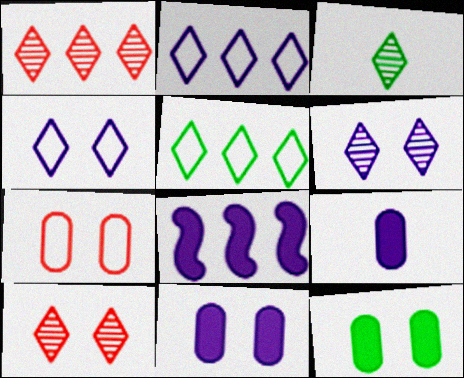[[1, 3, 6], 
[3, 7, 8]]